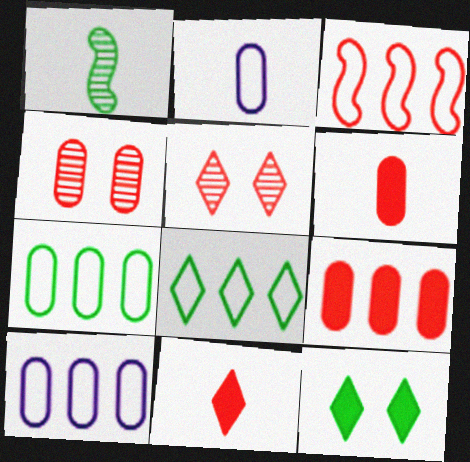[[1, 2, 11], 
[1, 7, 12], 
[3, 4, 11], 
[3, 5, 6], 
[3, 8, 10]]